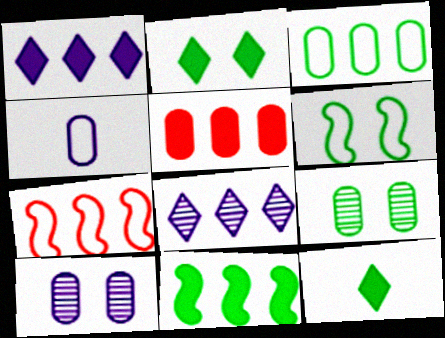[[1, 5, 11], 
[2, 6, 9], 
[4, 5, 9], 
[7, 10, 12]]